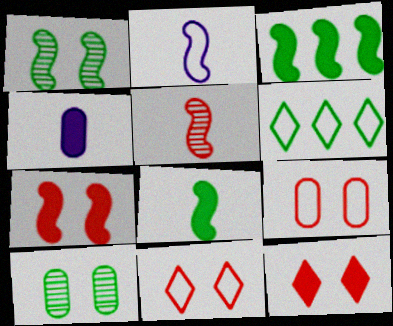[[2, 5, 8], 
[2, 6, 9], 
[3, 4, 12], 
[6, 8, 10]]